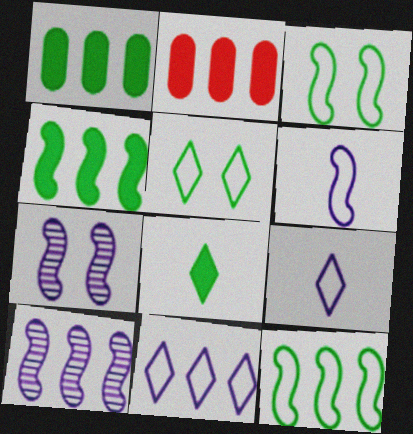[]